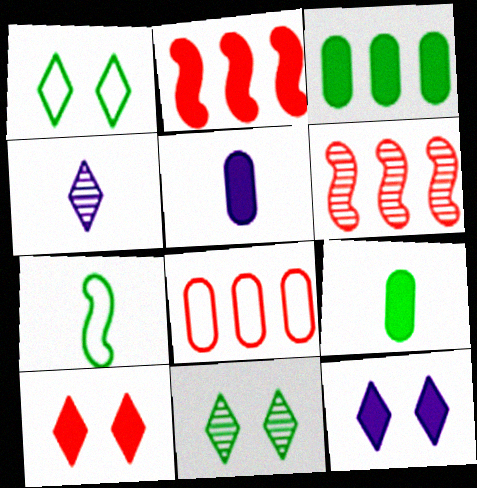[[1, 5, 6], 
[2, 9, 12], 
[3, 7, 11]]